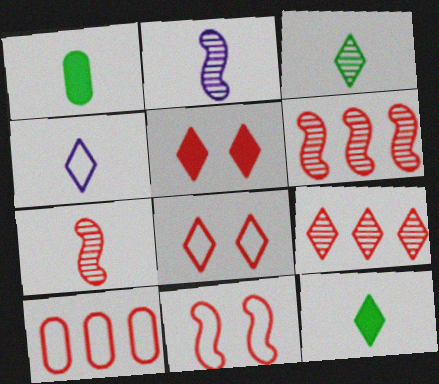[[1, 4, 7], 
[5, 7, 10]]